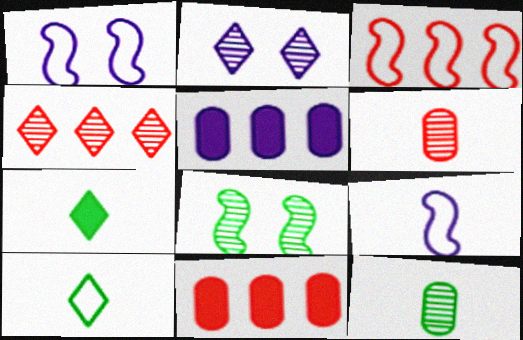[[2, 5, 9], 
[3, 4, 11], 
[6, 7, 9]]